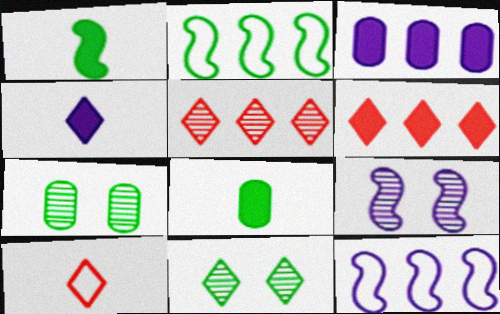[[2, 3, 5], 
[2, 8, 11]]